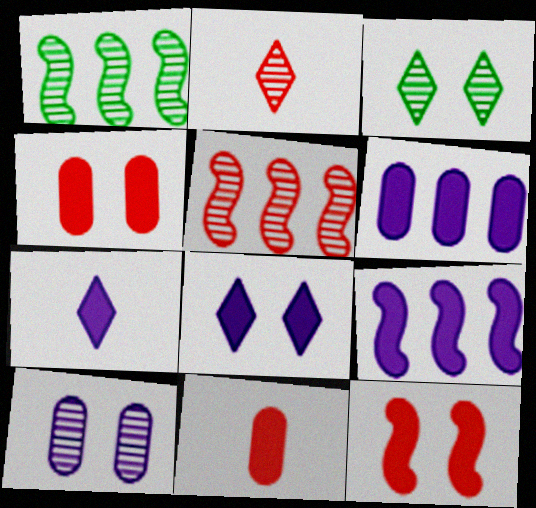[[1, 2, 10]]